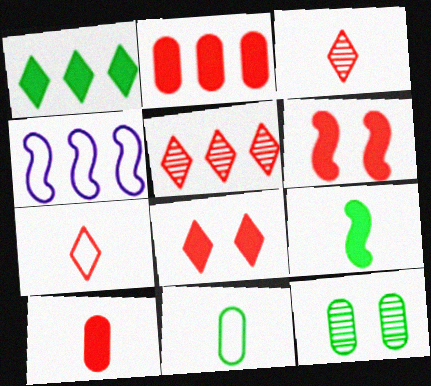[[5, 7, 8]]